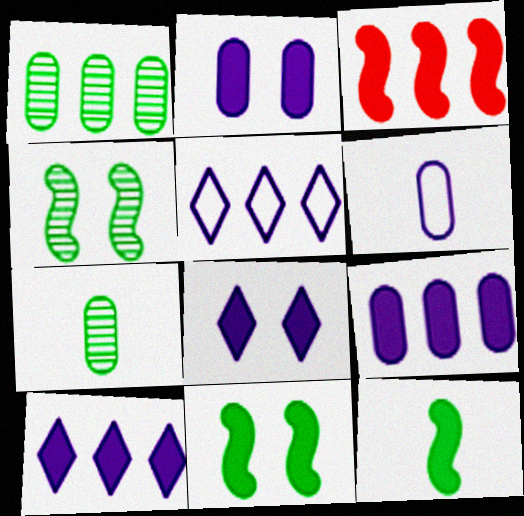[[1, 3, 5]]